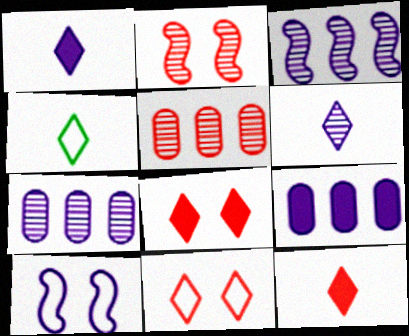[[1, 7, 10], 
[2, 4, 9], 
[4, 6, 12], 
[6, 9, 10]]